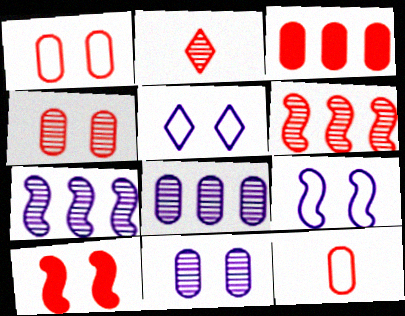[[2, 4, 6], 
[3, 4, 12]]